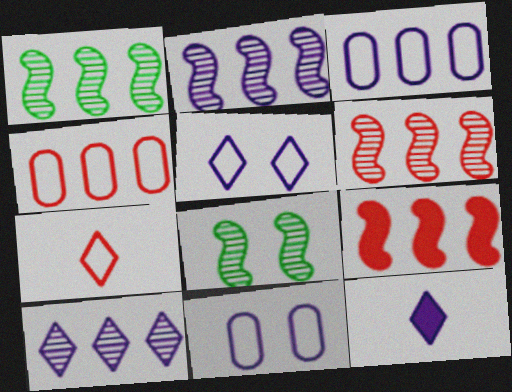[[1, 2, 6], 
[2, 11, 12], 
[4, 8, 12], 
[5, 10, 12]]